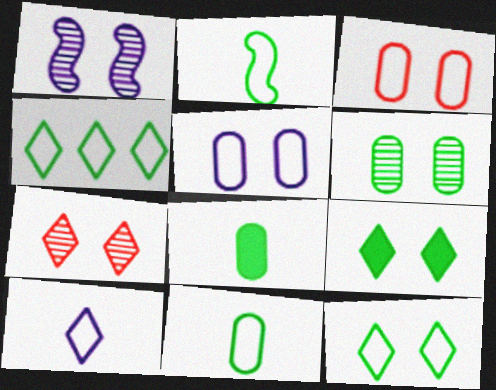[[1, 3, 9], 
[1, 6, 7]]